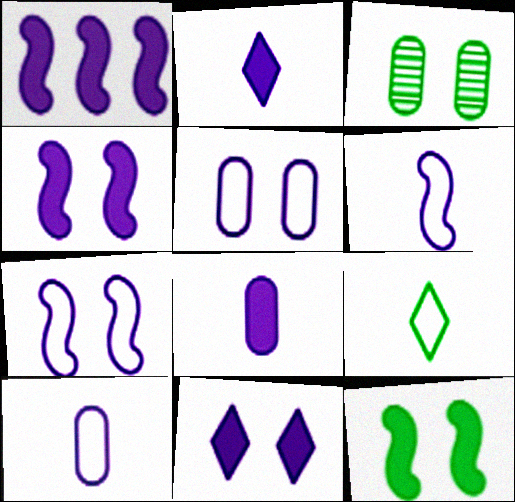[[1, 8, 11]]